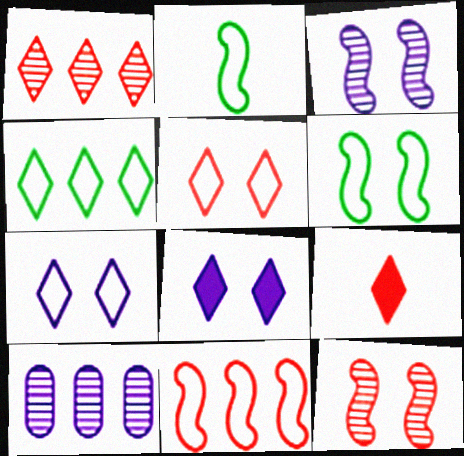[[1, 5, 9], 
[6, 9, 10]]